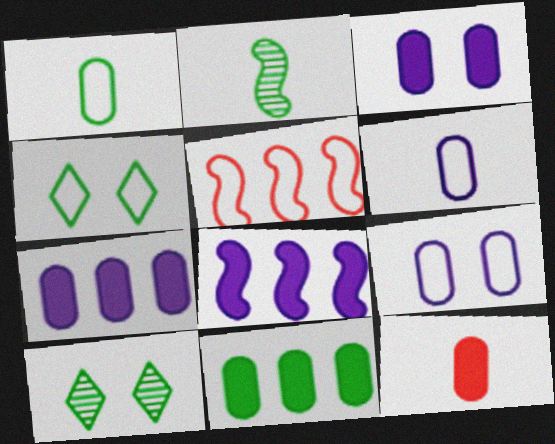[[2, 4, 11], 
[3, 11, 12], 
[4, 5, 6]]